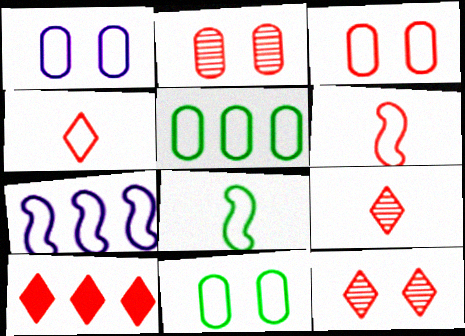[[1, 3, 11], 
[2, 6, 10], 
[4, 7, 11], 
[4, 10, 12]]